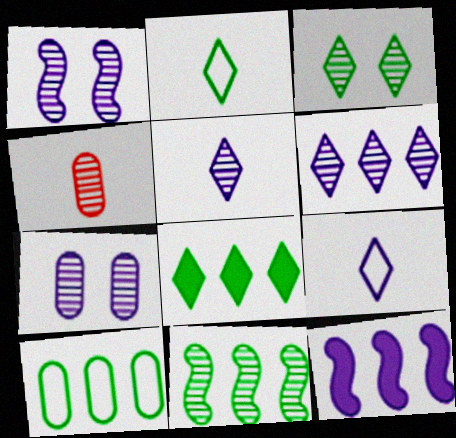[[2, 3, 8], 
[7, 9, 12], 
[8, 10, 11]]